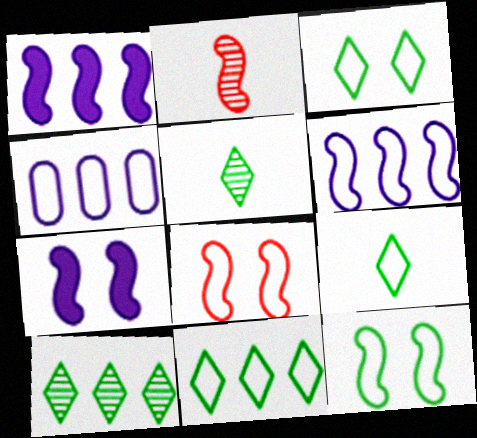[[1, 2, 12], 
[3, 9, 11], 
[4, 8, 9]]